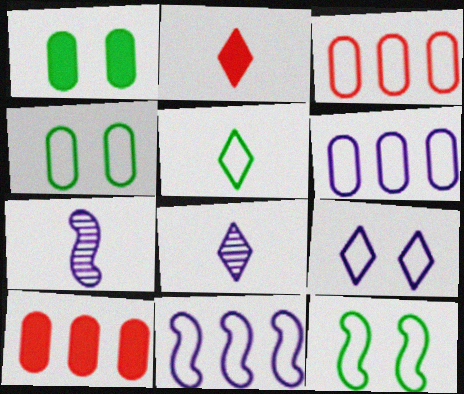[[2, 5, 8], 
[8, 10, 12]]